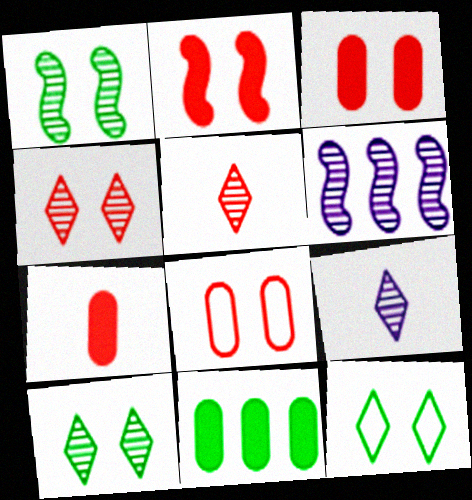[[2, 4, 8], 
[6, 7, 12]]